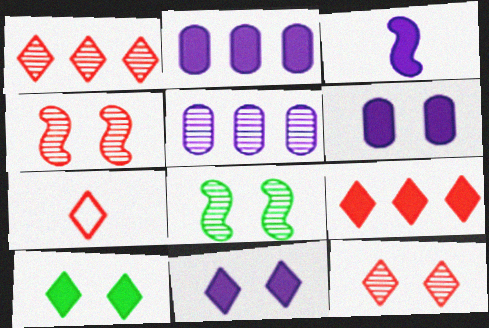[[2, 3, 11], 
[2, 7, 8], 
[7, 9, 12]]